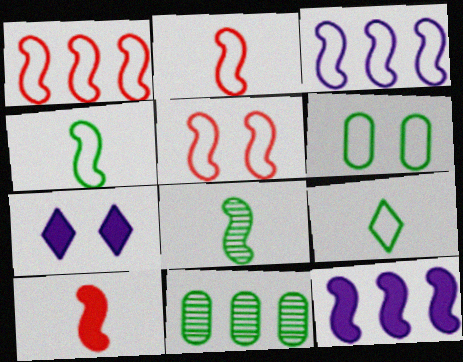[[1, 2, 5], 
[2, 7, 11], 
[3, 4, 5], 
[5, 8, 12]]